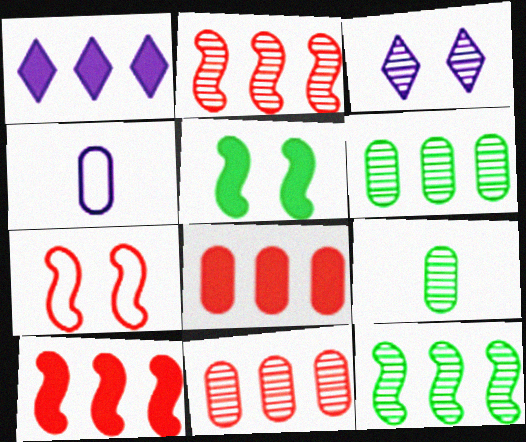[[1, 7, 9], 
[2, 3, 9]]